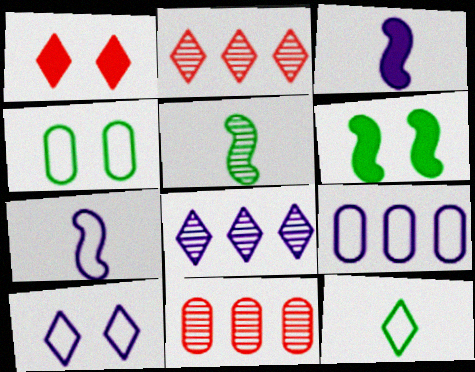[[1, 5, 9], 
[1, 8, 12], 
[2, 3, 4], 
[7, 9, 10]]